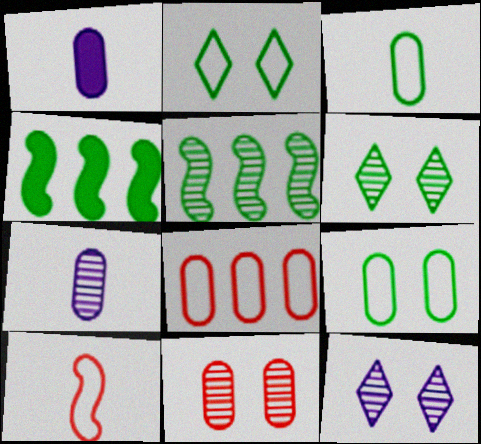[[3, 4, 6]]